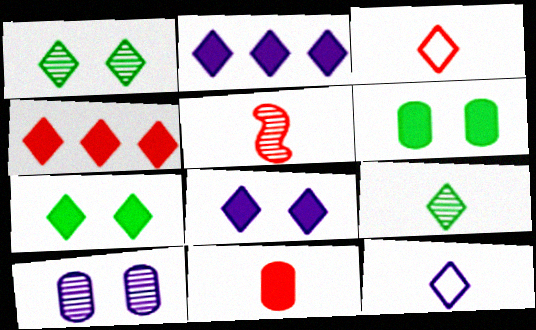[[1, 2, 3], 
[1, 4, 12], 
[3, 5, 11]]